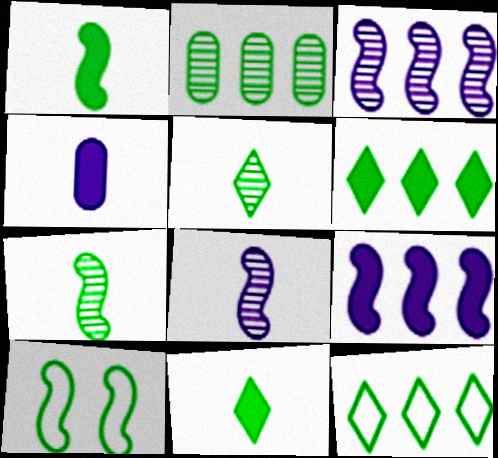[[2, 10, 11]]